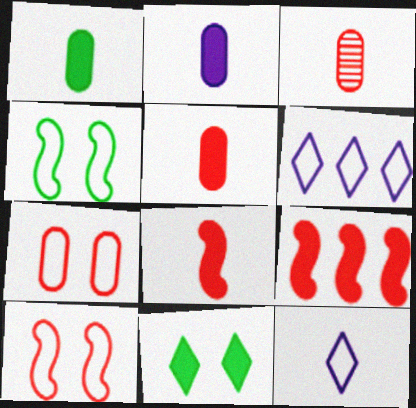[[1, 2, 5], 
[2, 9, 11]]